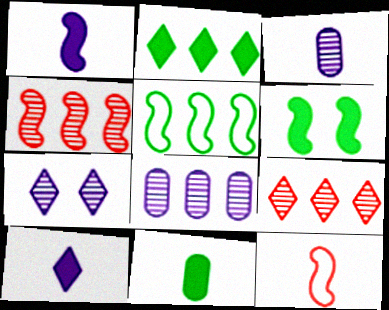[[2, 6, 11]]